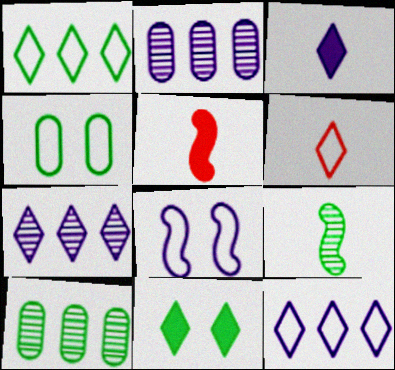[[2, 3, 8], 
[4, 5, 7], 
[6, 7, 11]]